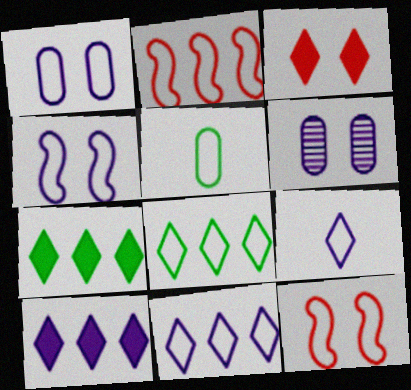[[5, 11, 12]]